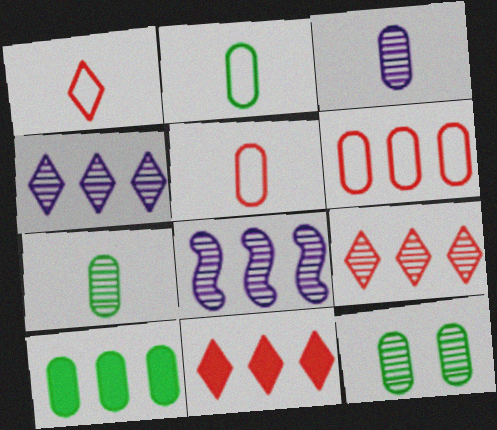[[2, 10, 12]]